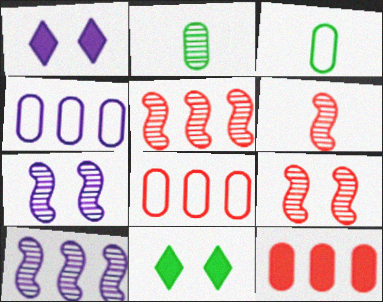[[1, 3, 5], 
[4, 6, 11], 
[5, 6, 9]]